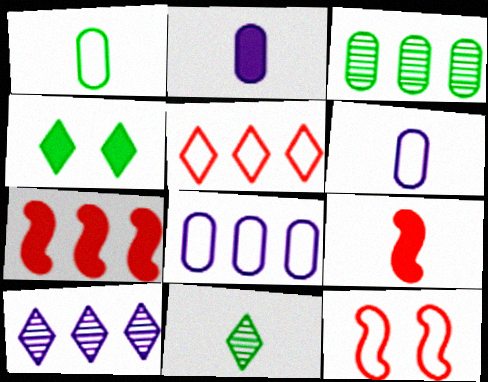[[2, 4, 7], 
[6, 9, 11]]